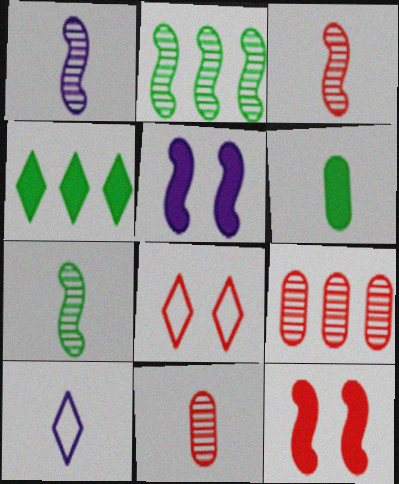[[1, 3, 7], 
[3, 6, 10]]